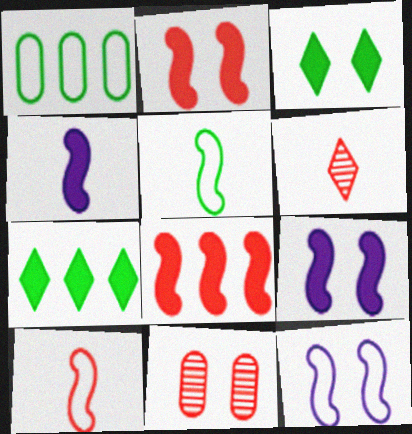[[1, 6, 9], 
[3, 11, 12]]